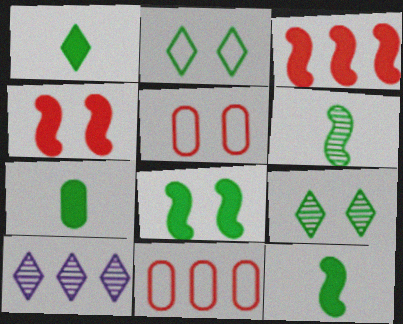[[1, 7, 12], 
[5, 10, 12]]